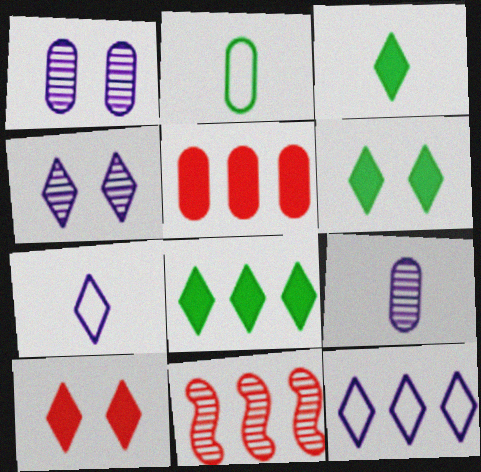[[1, 2, 5], 
[3, 6, 8]]